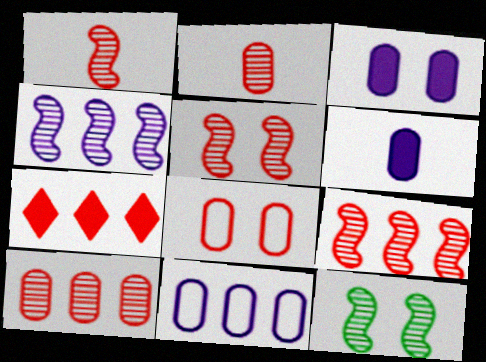[[1, 4, 12], 
[1, 5, 9], 
[1, 7, 8]]